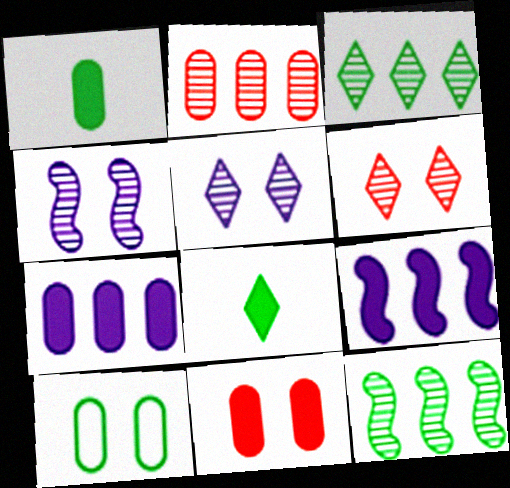[[1, 7, 11], 
[8, 9, 11], 
[8, 10, 12]]